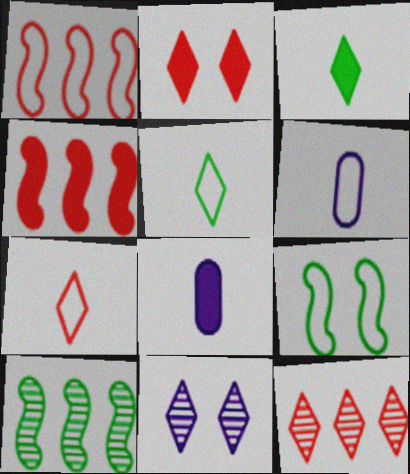[[2, 6, 10], 
[2, 7, 12], 
[8, 9, 12]]